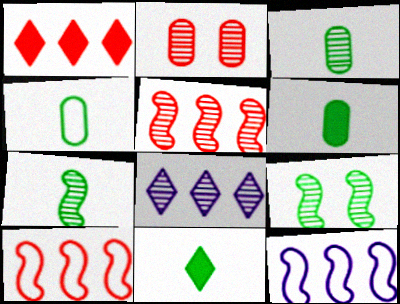[[2, 7, 8], 
[2, 11, 12], 
[3, 4, 6], 
[4, 7, 11]]